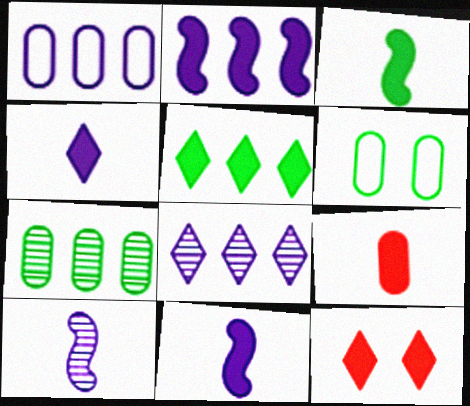[[1, 2, 8], 
[3, 4, 9], 
[4, 5, 12]]